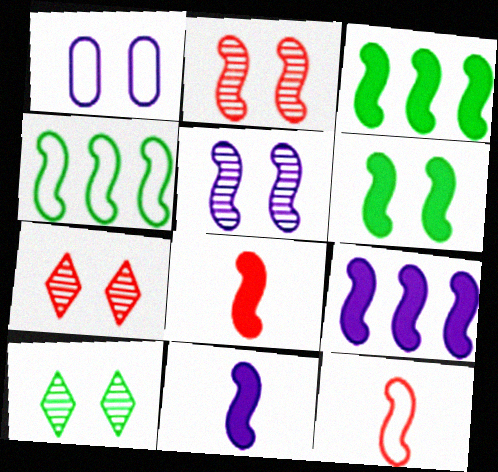[[1, 6, 7], 
[2, 4, 11], 
[3, 5, 12], 
[4, 5, 8], 
[6, 8, 9]]